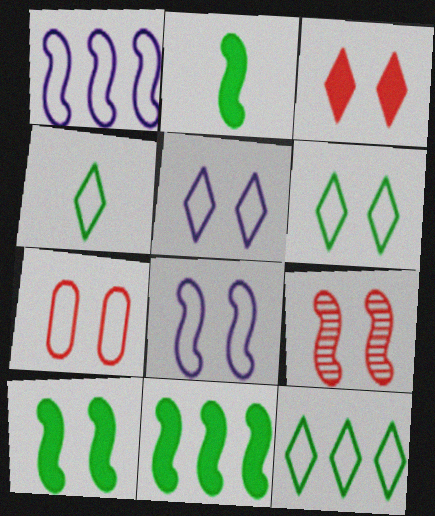[[1, 2, 9], 
[1, 4, 7], 
[2, 10, 11], 
[3, 7, 9], 
[4, 6, 12], 
[6, 7, 8], 
[8, 9, 10]]